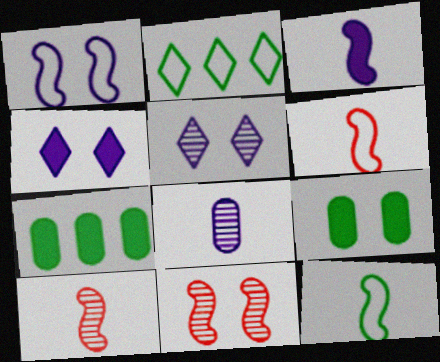[[3, 10, 12], 
[5, 6, 7]]